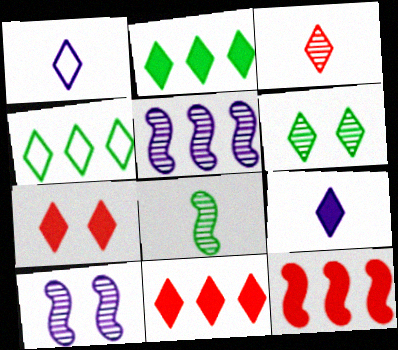[[1, 6, 11], 
[2, 7, 9]]